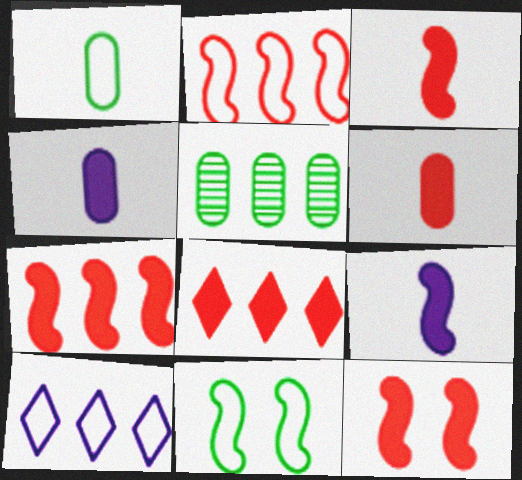[[3, 7, 12], 
[5, 7, 10], 
[6, 8, 12]]